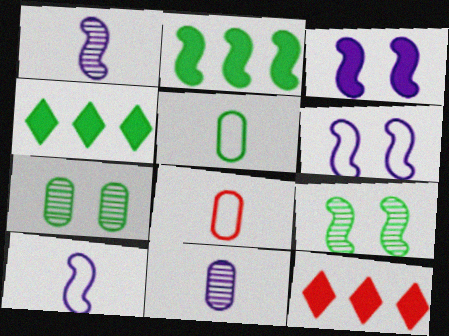[[4, 5, 9], 
[7, 10, 12]]